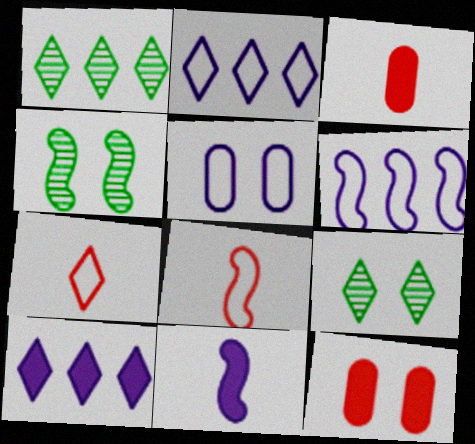[[2, 3, 4], 
[3, 6, 9], 
[7, 9, 10]]